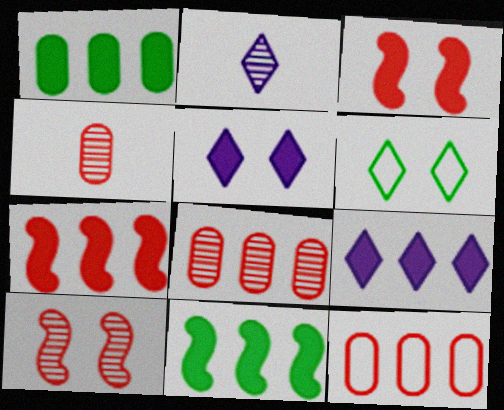[[1, 7, 9]]